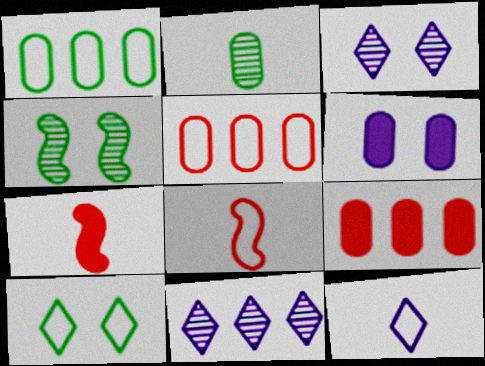[[1, 3, 7], 
[2, 5, 6], 
[2, 7, 12], 
[4, 9, 12]]